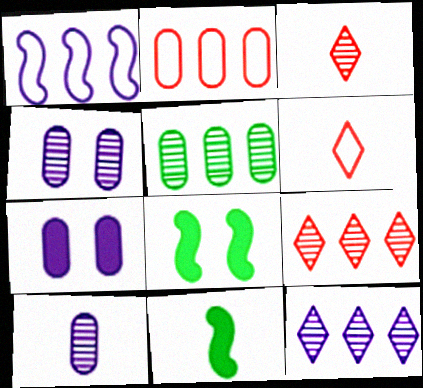[[6, 10, 11]]